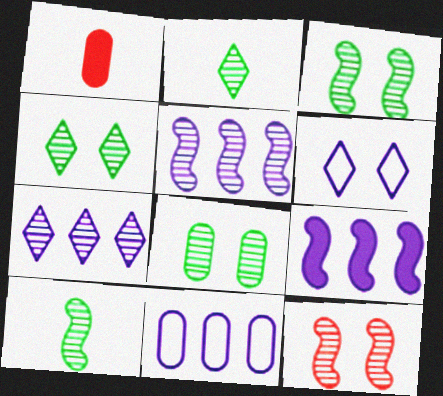[[1, 8, 11], 
[3, 4, 8], 
[5, 10, 12], 
[7, 9, 11]]